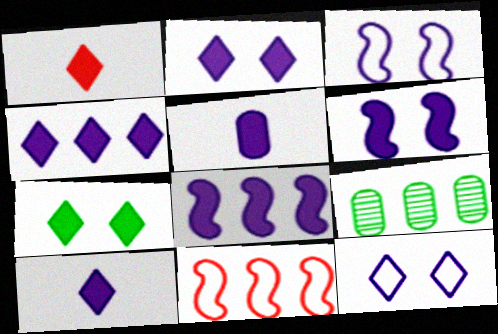[[1, 3, 9], 
[1, 4, 7], 
[2, 4, 10], 
[2, 5, 8], 
[4, 5, 6], 
[4, 9, 11]]